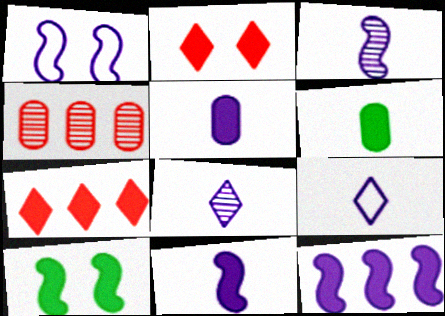[[1, 3, 12], 
[2, 6, 12], 
[3, 5, 9], 
[4, 9, 10], 
[5, 7, 10]]